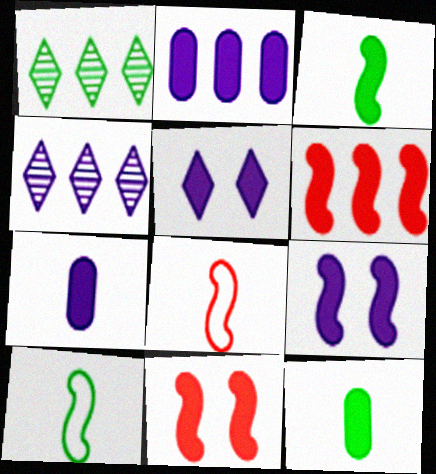[[3, 6, 9], 
[5, 6, 12]]